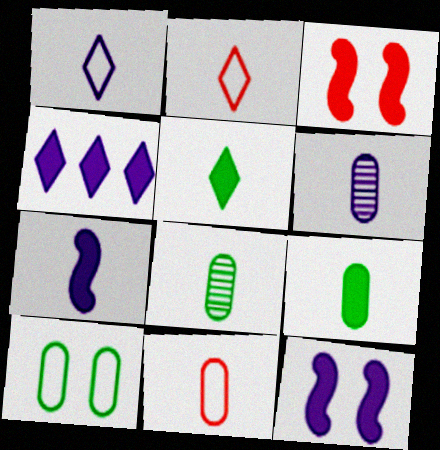[[1, 6, 7], 
[2, 7, 8], 
[3, 4, 9], 
[6, 9, 11]]